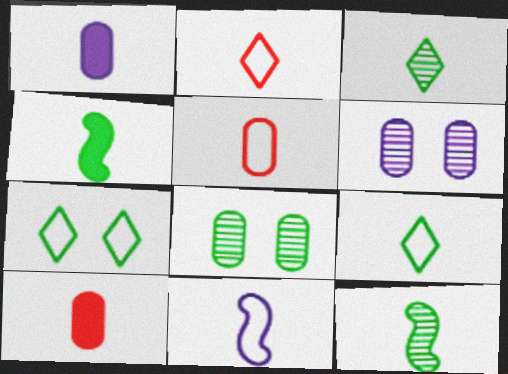[[1, 2, 12], 
[3, 10, 11], 
[5, 9, 11]]